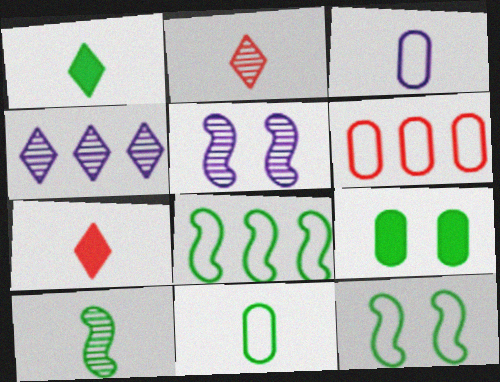[[1, 5, 6], 
[1, 10, 11], 
[3, 7, 10]]